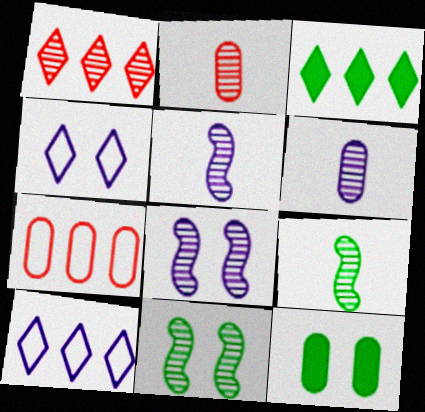[[1, 3, 10], 
[1, 6, 11], 
[6, 7, 12]]